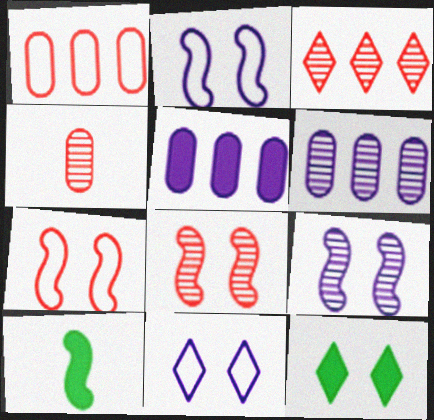[[3, 4, 8]]